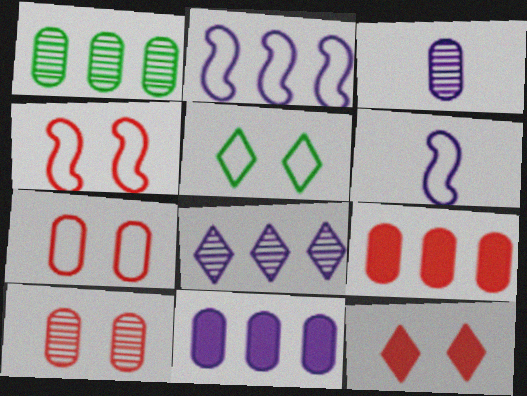[[1, 3, 10], 
[1, 6, 12], 
[2, 8, 11], 
[4, 10, 12]]